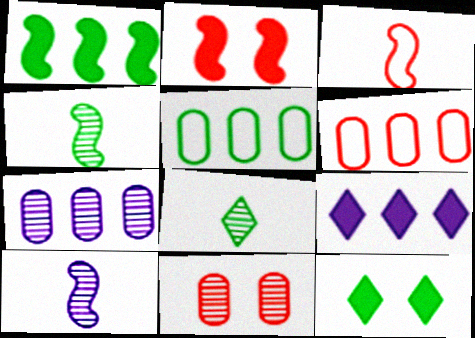[[3, 7, 12], 
[4, 5, 12], 
[6, 10, 12]]